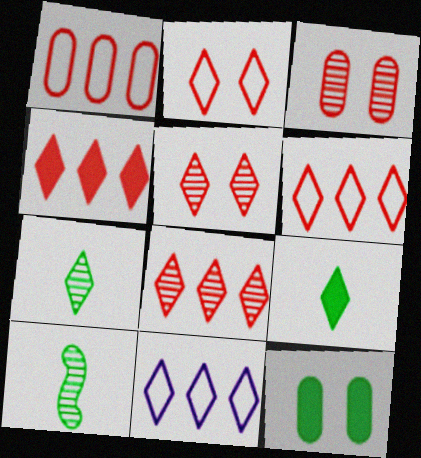[[4, 6, 8], 
[5, 9, 11]]